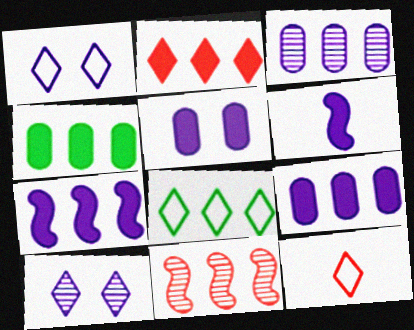[[1, 3, 6], 
[1, 8, 12], 
[2, 4, 7], 
[8, 9, 11]]